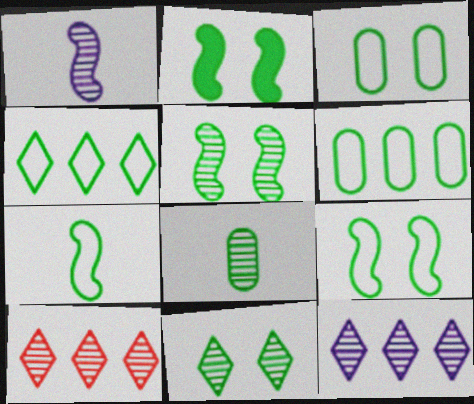[[2, 3, 11], 
[2, 4, 8], 
[2, 5, 9], 
[3, 4, 7]]